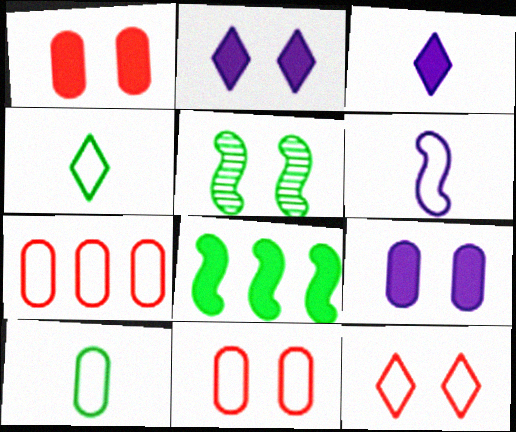[[1, 3, 8], 
[2, 5, 11], 
[3, 5, 7], 
[5, 9, 12]]